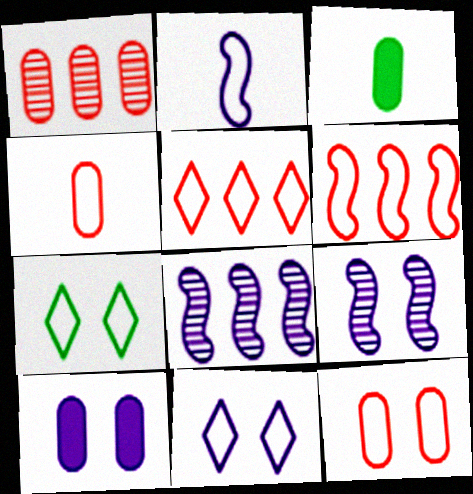[[3, 5, 9], 
[9, 10, 11]]